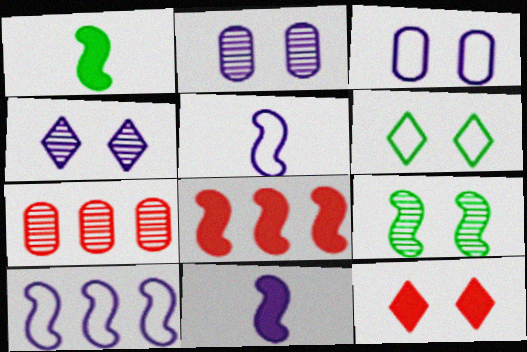[[3, 9, 12], 
[4, 6, 12], 
[5, 8, 9], 
[6, 7, 11]]